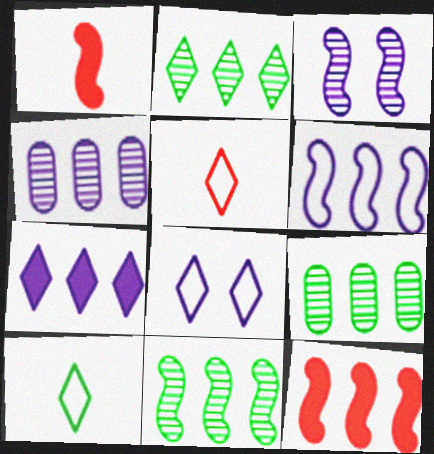[[1, 8, 9], 
[2, 9, 11], 
[4, 6, 7], 
[6, 11, 12]]